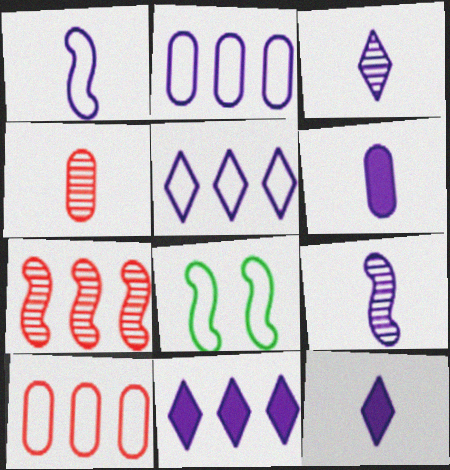[[1, 3, 6], 
[4, 8, 11]]